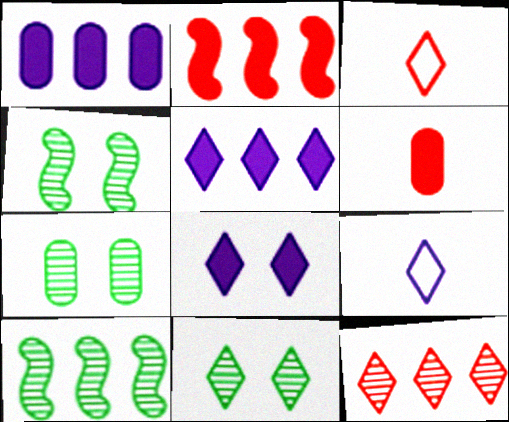[[1, 3, 4], 
[2, 7, 9], 
[3, 5, 11], 
[4, 7, 11]]